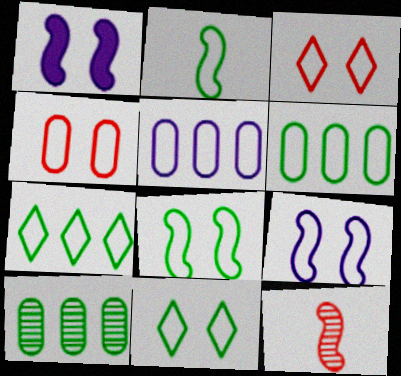[[2, 3, 5], 
[2, 6, 11], 
[4, 9, 11]]